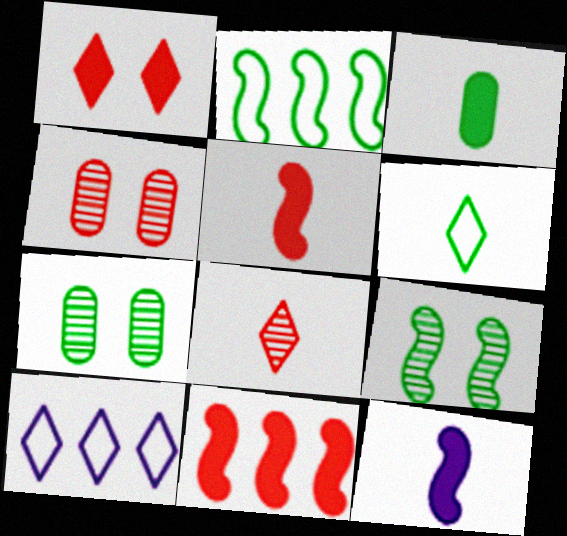[[5, 7, 10]]